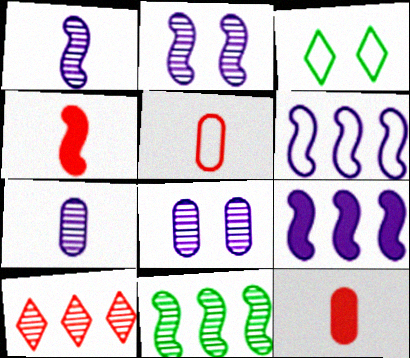[[3, 5, 6]]